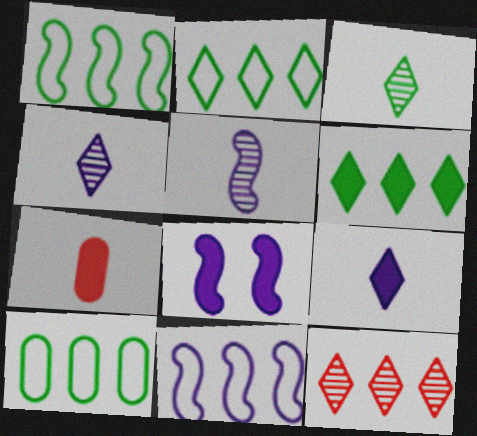[[1, 2, 10], 
[5, 8, 11], 
[6, 7, 8]]